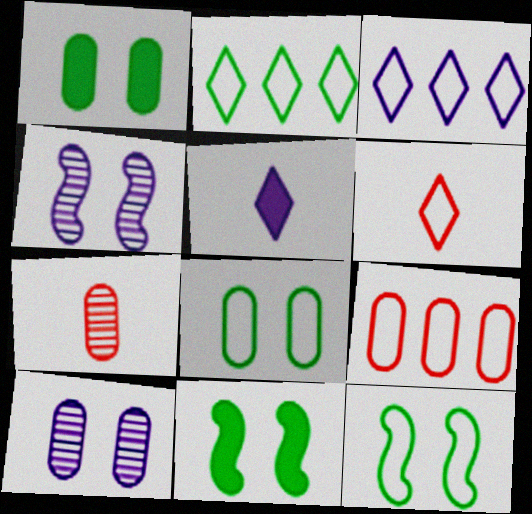[[3, 7, 11]]